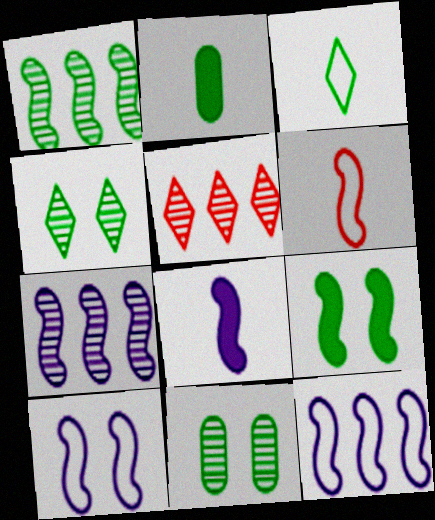[[2, 5, 10], 
[6, 7, 9], 
[7, 8, 10]]